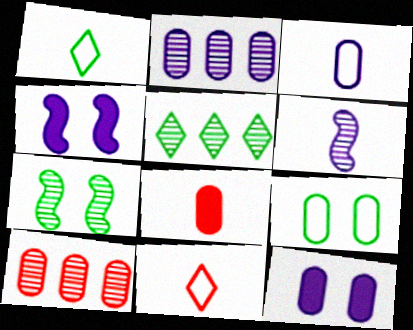[[1, 4, 10], 
[1, 6, 8], 
[2, 3, 12], 
[2, 8, 9]]